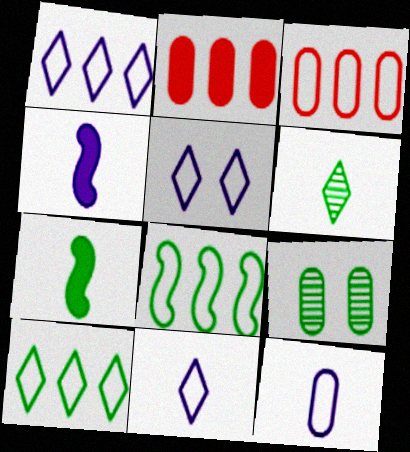[[1, 3, 8], 
[1, 5, 11], 
[2, 9, 12], 
[7, 9, 10]]